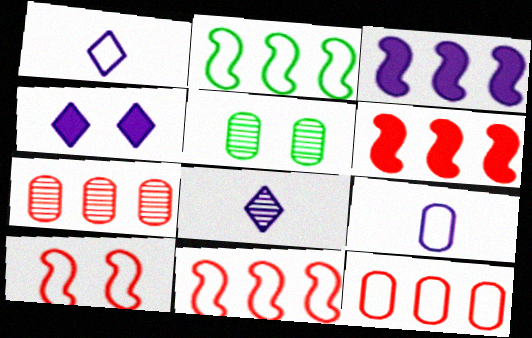[[1, 5, 6], 
[4, 5, 10]]